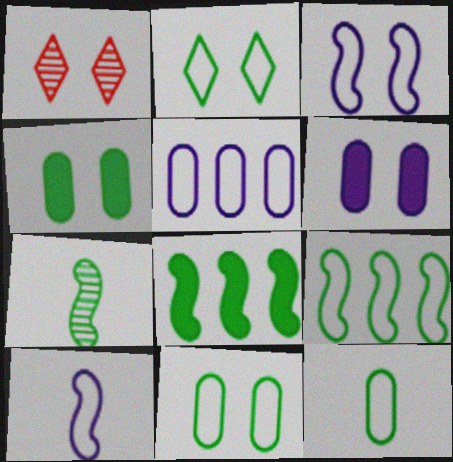[[1, 3, 4], 
[2, 9, 12]]